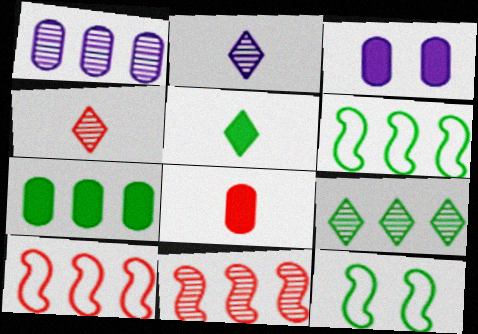[[1, 9, 11], 
[3, 4, 6], 
[3, 7, 8], 
[6, 7, 9]]